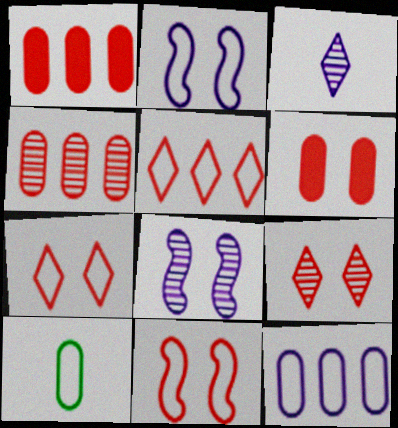[[2, 5, 10], 
[6, 9, 11]]